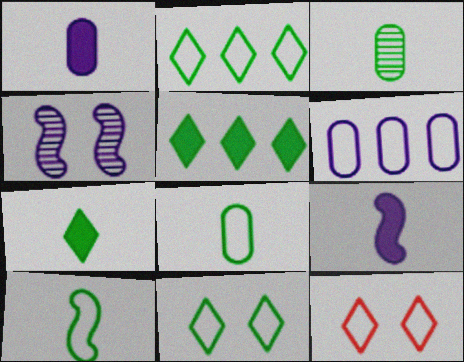[[3, 7, 10], 
[6, 10, 12]]